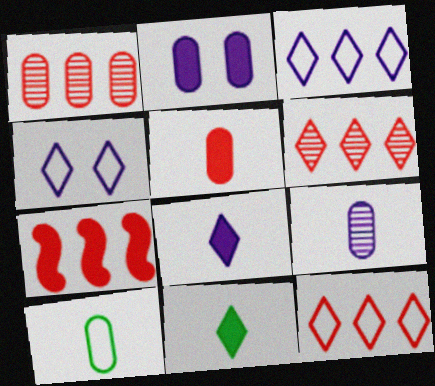[[1, 2, 10], 
[1, 7, 12], 
[2, 7, 11], 
[4, 6, 11], 
[5, 9, 10]]